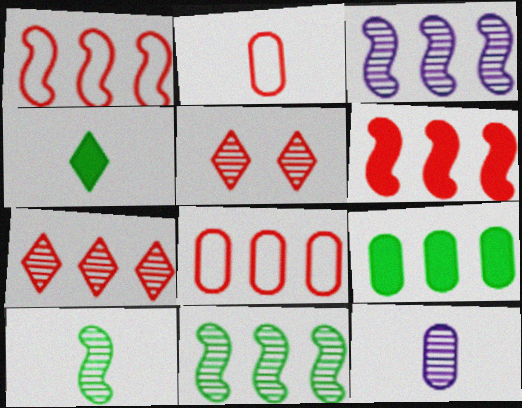[[2, 5, 6], 
[5, 11, 12], 
[6, 7, 8]]